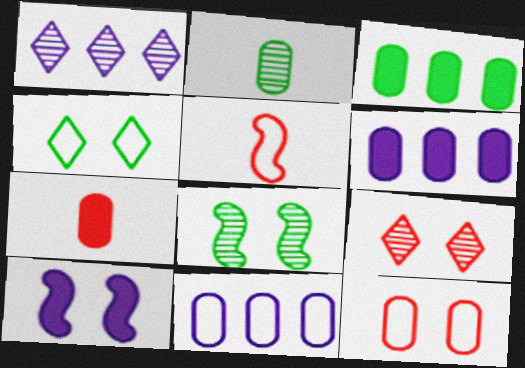[[2, 6, 12], 
[4, 5, 11]]